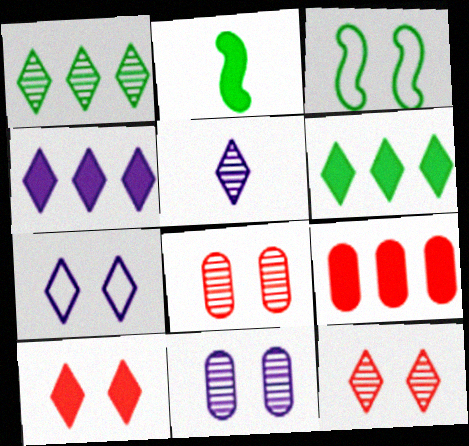[[1, 5, 12], 
[3, 5, 9], 
[3, 10, 11], 
[4, 5, 7]]